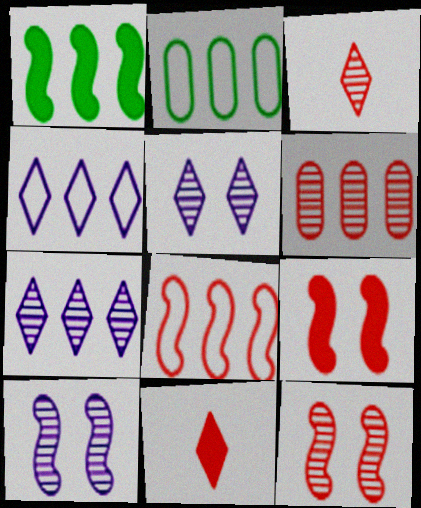[[1, 4, 6], 
[2, 4, 8], 
[2, 10, 11], 
[3, 6, 12]]